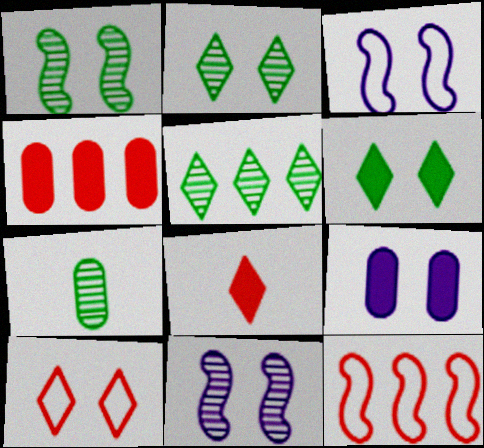[[1, 5, 7], 
[1, 9, 10]]